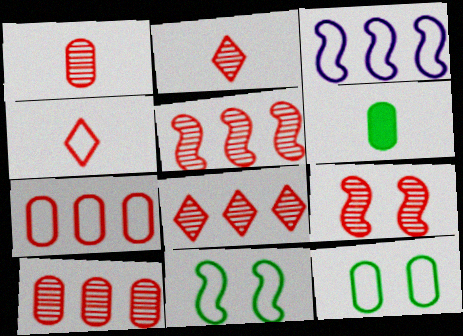[[1, 8, 9], 
[2, 9, 10], 
[3, 4, 12], 
[5, 8, 10]]